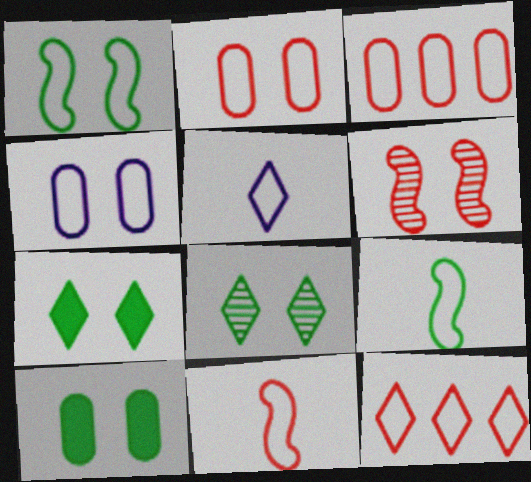[[1, 3, 5], 
[1, 8, 10], 
[2, 11, 12], 
[4, 6, 7], 
[4, 9, 12]]